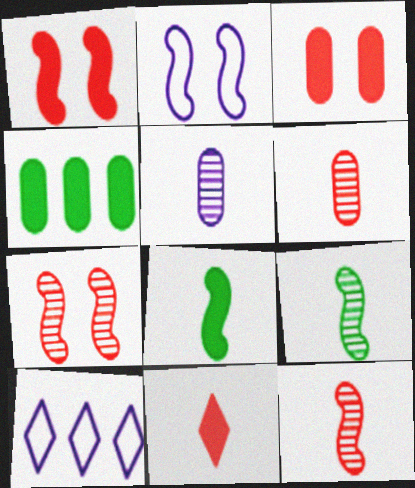[[3, 9, 10]]